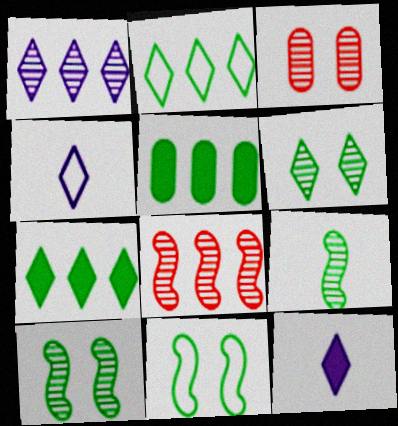[[1, 3, 9]]